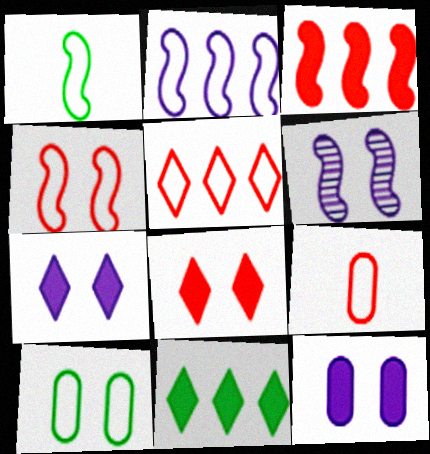[[1, 2, 4], 
[1, 3, 6], 
[4, 5, 9], 
[6, 8, 10], 
[6, 9, 11]]